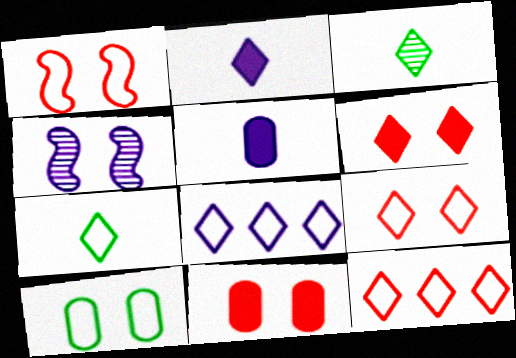[[3, 6, 8], 
[4, 5, 8], 
[4, 6, 10], 
[7, 8, 9]]